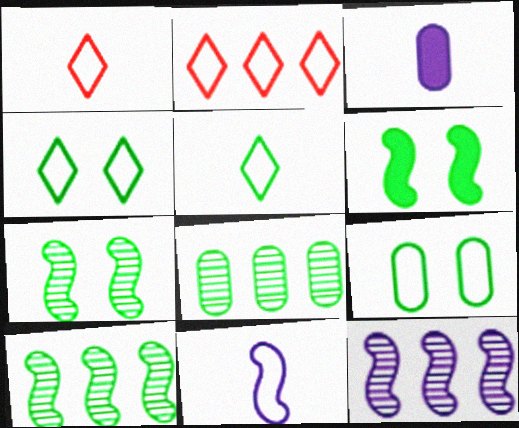[[2, 3, 7], 
[2, 9, 11], 
[5, 6, 8]]